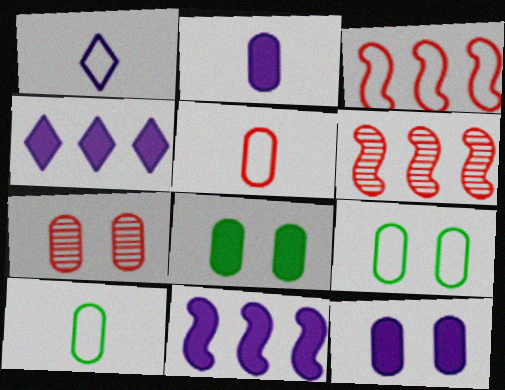[[1, 3, 9], 
[1, 6, 8], 
[7, 9, 12]]